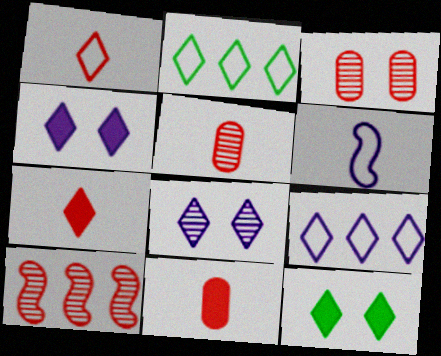[[2, 7, 8]]